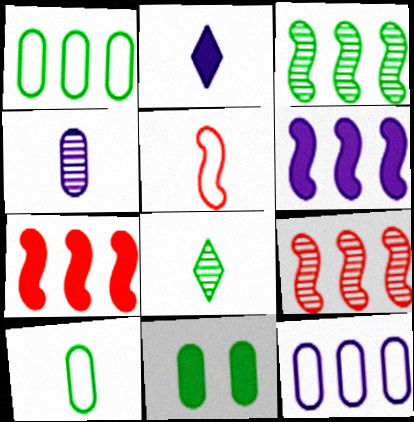[[2, 7, 11]]